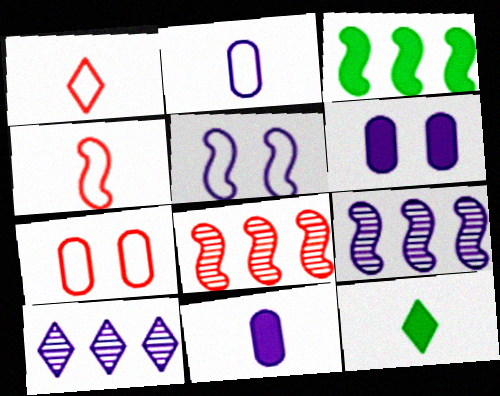[[5, 10, 11], 
[7, 9, 12]]